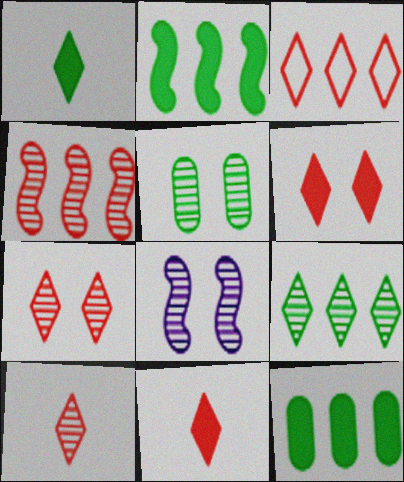[[3, 6, 10], 
[3, 7, 11], 
[5, 7, 8]]